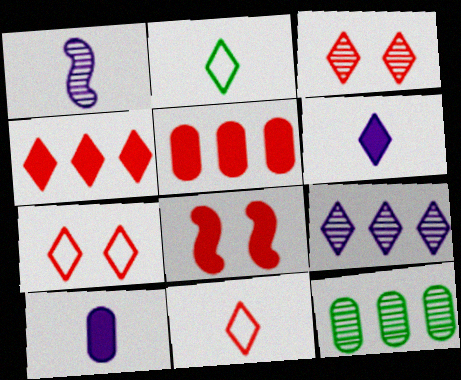[[1, 3, 12], 
[3, 4, 11]]